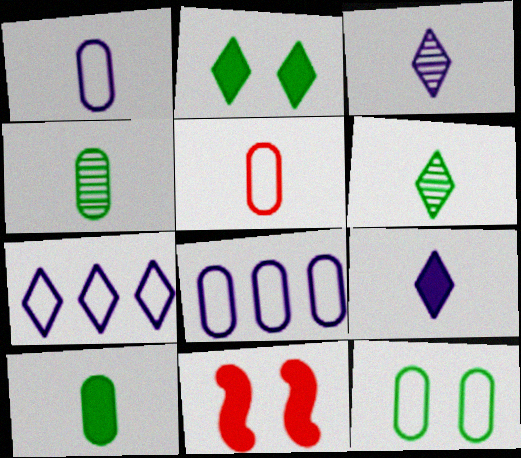[[4, 7, 11], 
[5, 8, 12], 
[6, 8, 11]]